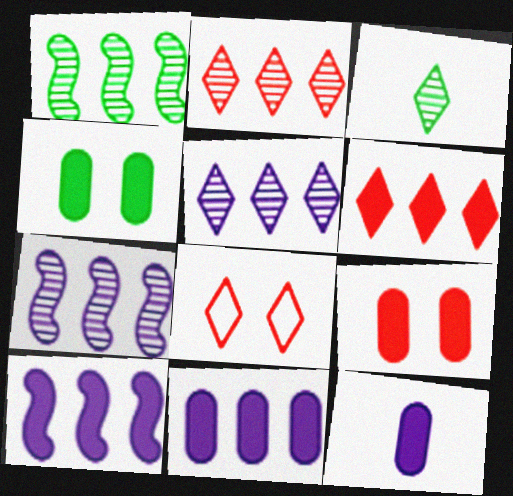[[1, 8, 12]]